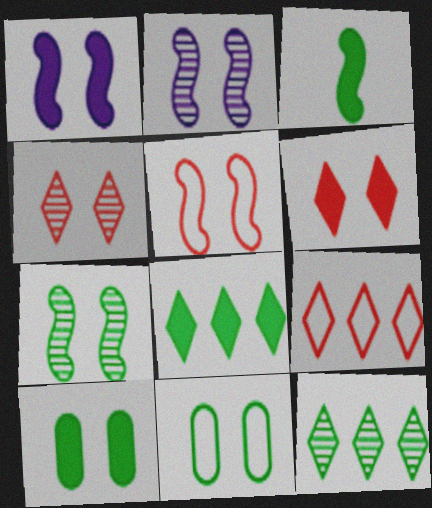[[1, 4, 11], 
[1, 5, 7], 
[1, 6, 10], 
[2, 6, 11], 
[3, 8, 10], 
[3, 11, 12]]